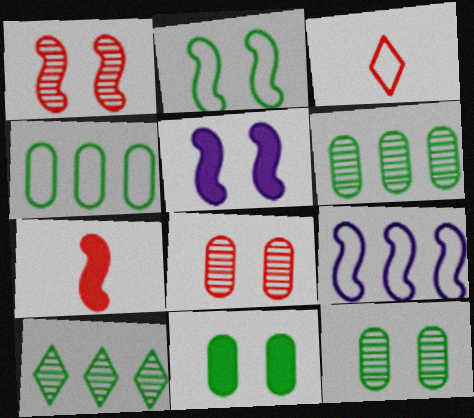[[1, 2, 5], 
[3, 5, 6]]